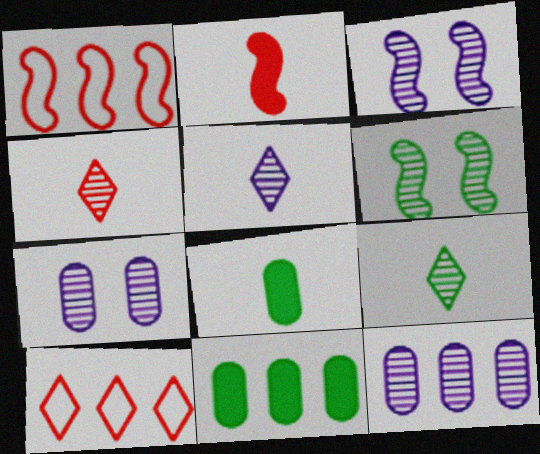[[3, 5, 12], 
[3, 8, 10], 
[4, 5, 9], 
[4, 6, 12]]